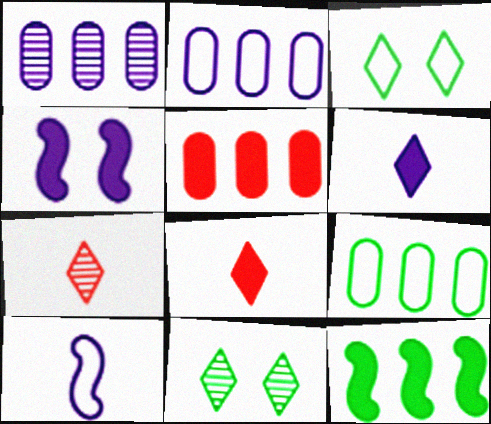[[1, 5, 9], 
[4, 7, 9], 
[5, 10, 11]]